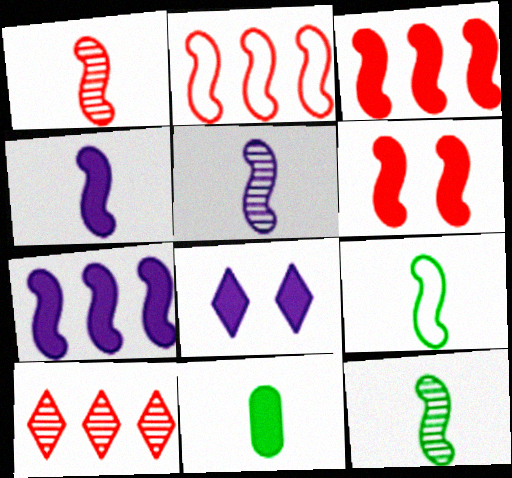[[1, 2, 6], 
[1, 4, 9], 
[1, 5, 12], 
[3, 8, 11]]